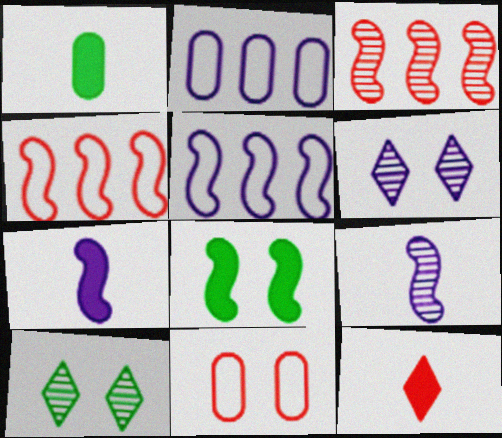[[1, 4, 6], 
[1, 7, 12], 
[2, 6, 7], 
[3, 11, 12], 
[4, 8, 9], 
[6, 8, 11]]